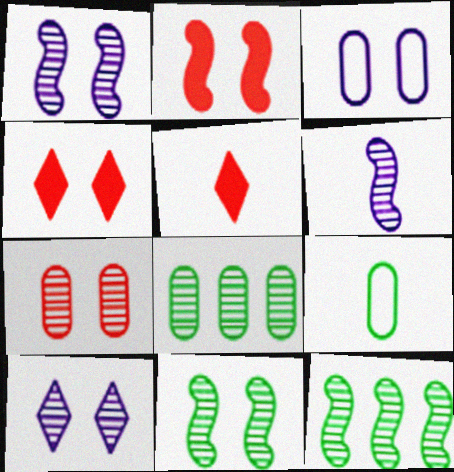[[3, 4, 11], 
[3, 5, 12], 
[5, 6, 9], 
[7, 10, 11]]